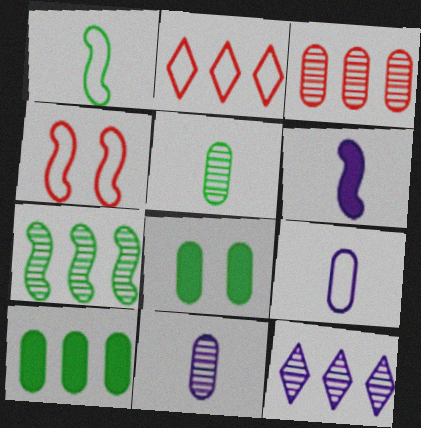[[3, 7, 12], 
[3, 8, 9], 
[4, 6, 7]]